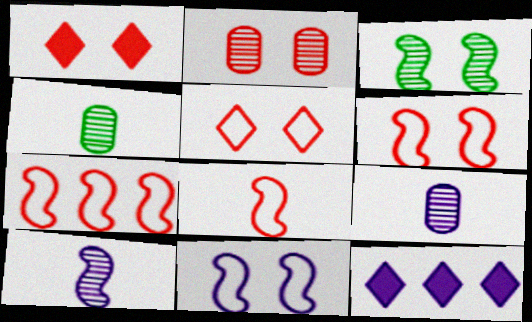[[1, 2, 6], 
[4, 6, 12], 
[6, 7, 8], 
[9, 11, 12]]